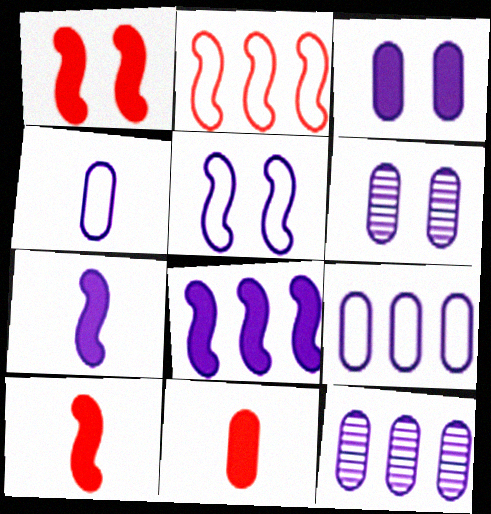[[3, 4, 12]]